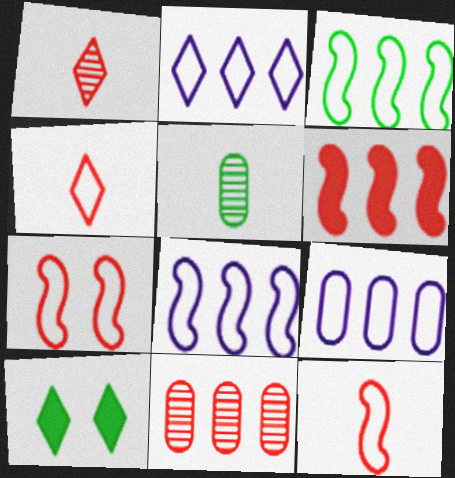[[1, 2, 10], 
[2, 8, 9], 
[3, 5, 10]]